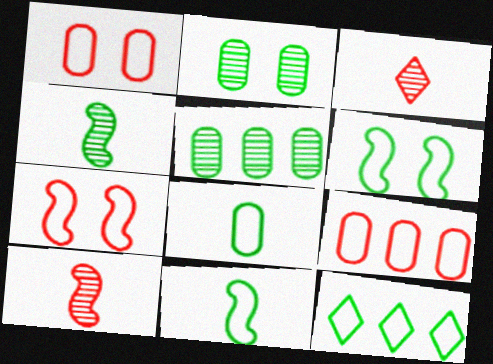[[6, 8, 12]]